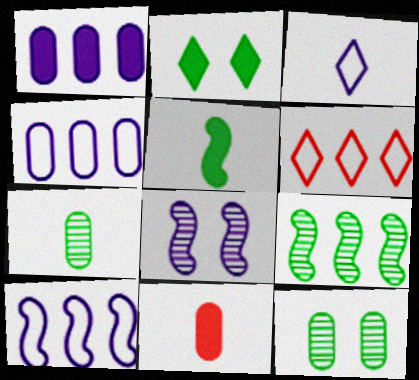[[1, 3, 8], 
[1, 6, 9], 
[4, 11, 12]]